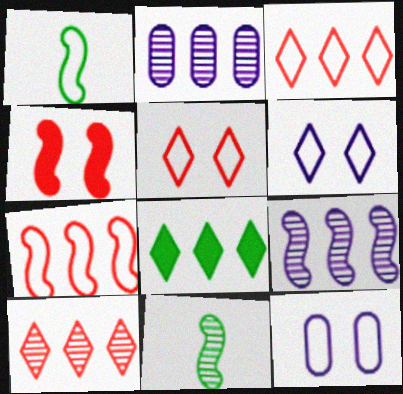[[1, 3, 12], 
[1, 4, 9], 
[2, 7, 8]]